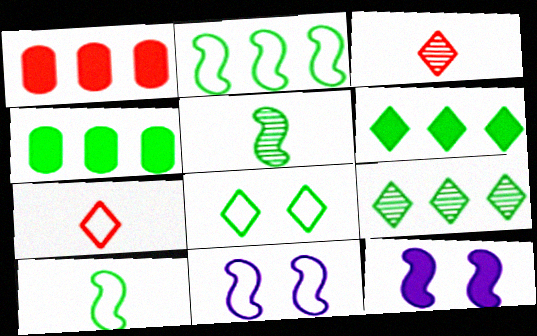[[2, 4, 9], 
[3, 4, 11], 
[4, 5, 8]]